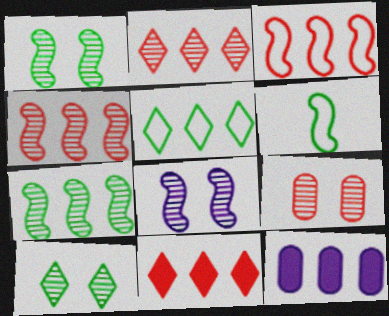[[4, 5, 12], 
[8, 9, 10]]